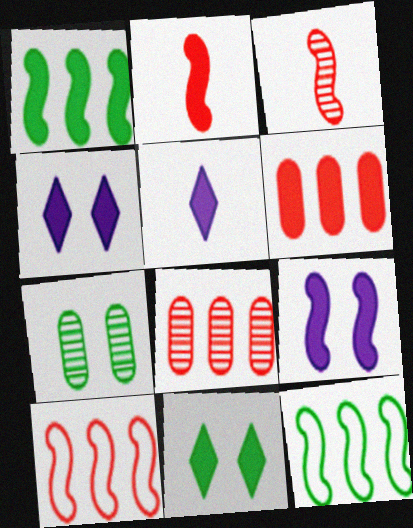[[1, 2, 9], 
[3, 9, 12], 
[5, 7, 10]]